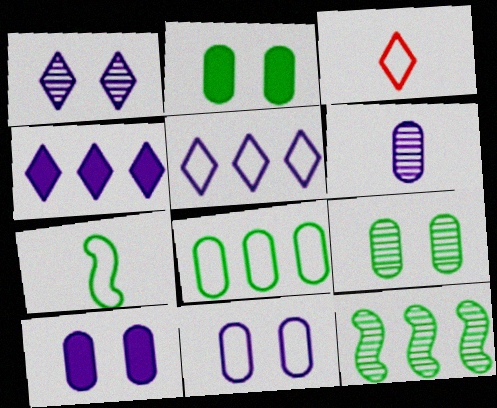[[3, 10, 12]]